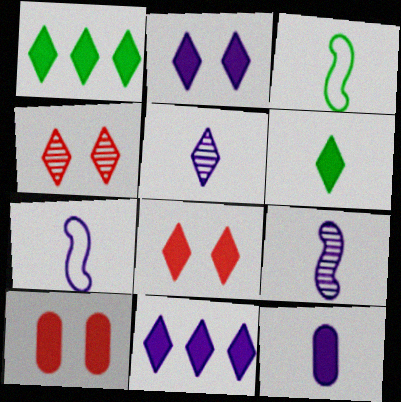[[5, 7, 12], 
[6, 8, 11]]